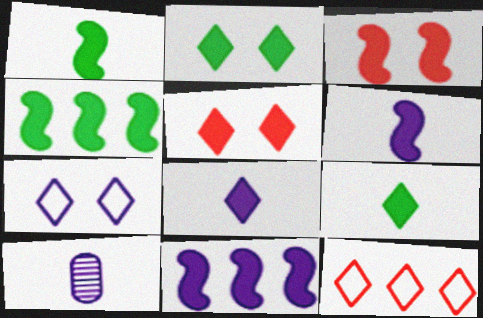[[1, 3, 11], 
[3, 4, 6], 
[7, 10, 11]]